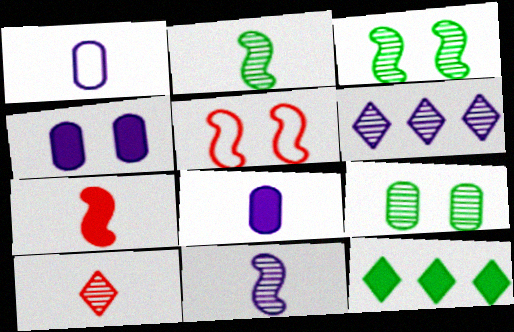[[4, 7, 12]]